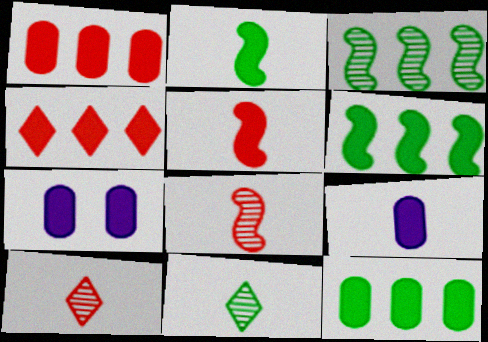[[2, 4, 7]]